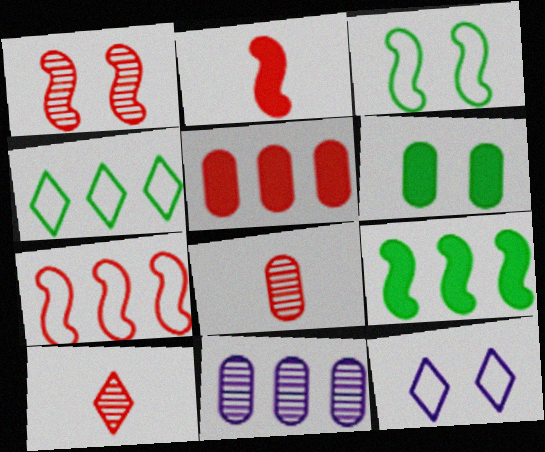[[1, 2, 7], 
[1, 6, 12], 
[8, 9, 12]]